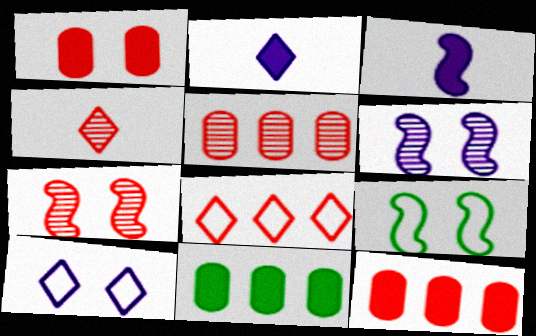[[2, 5, 9], 
[4, 5, 7]]